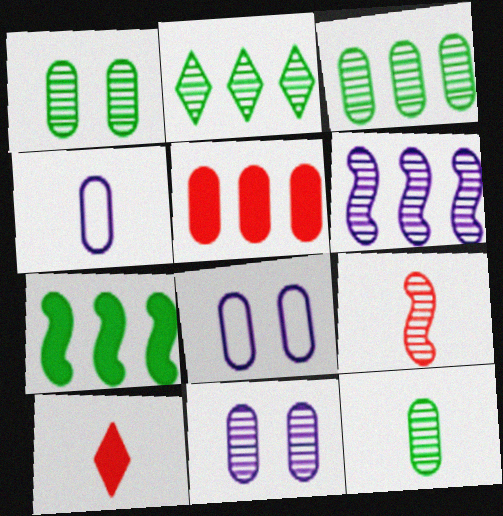[[1, 3, 12], 
[1, 4, 5], 
[2, 9, 11], 
[5, 8, 12]]